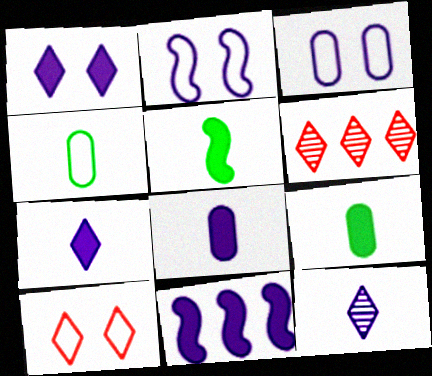[[1, 8, 11], 
[2, 6, 9], 
[3, 5, 6], 
[3, 11, 12]]